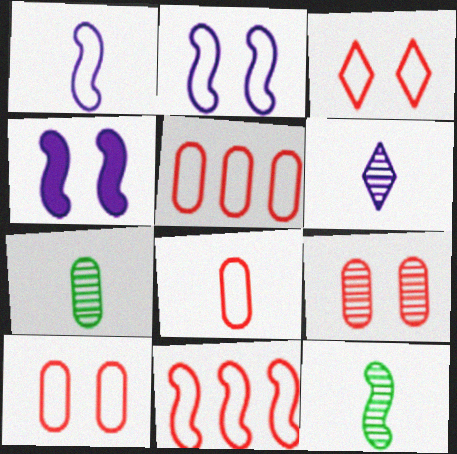[[3, 8, 11], 
[4, 11, 12], 
[5, 8, 10]]